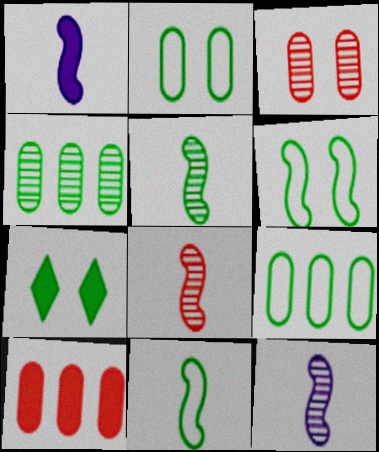[[1, 7, 10], 
[1, 8, 11], 
[4, 7, 11], 
[5, 7, 9], 
[5, 8, 12]]